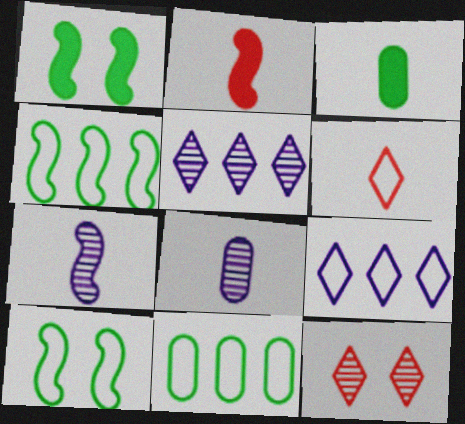[[3, 6, 7]]